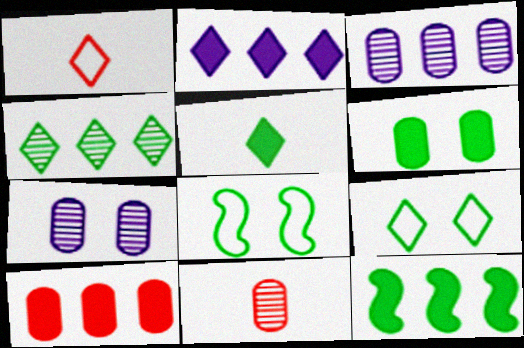[[1, 7, 12], 
[2, 8, 11], 
[2, 10, 12], 
[4, 5, 9], 
[5, 6, 12]]